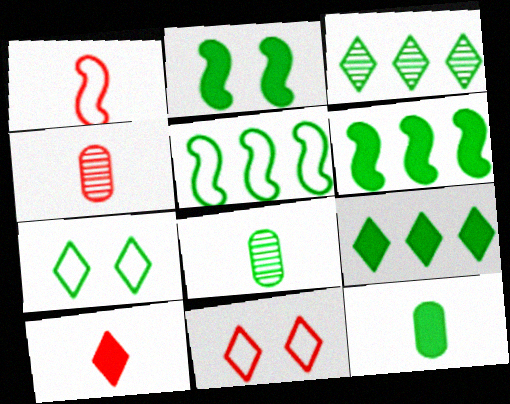[[1, 4, 10], 
[2, 9, 12], 
[6, 7, 8]]